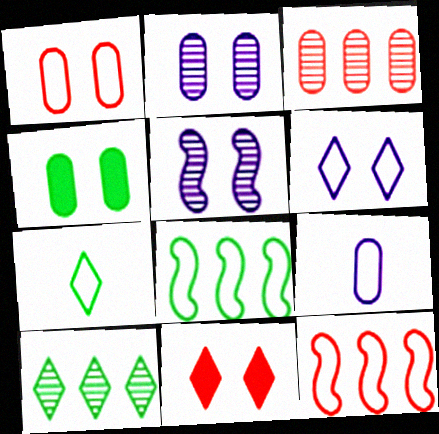[[1, 2, 4], 
[3, 4, 9]]